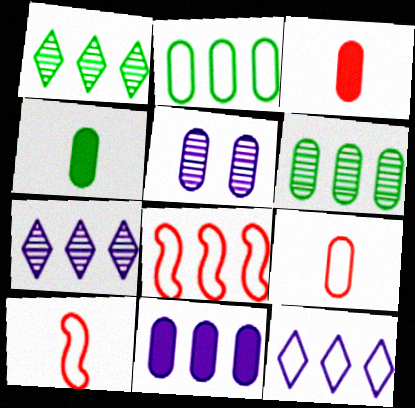[[1, 8, 11], 
[2, 3, 5], 
[2, 8, 12]]